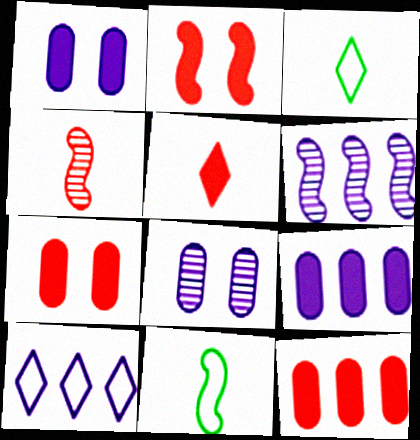[[2, 5, 12], 
[2, 6, 11], 
[3, 6, 7], 
[6, 9, 10]]